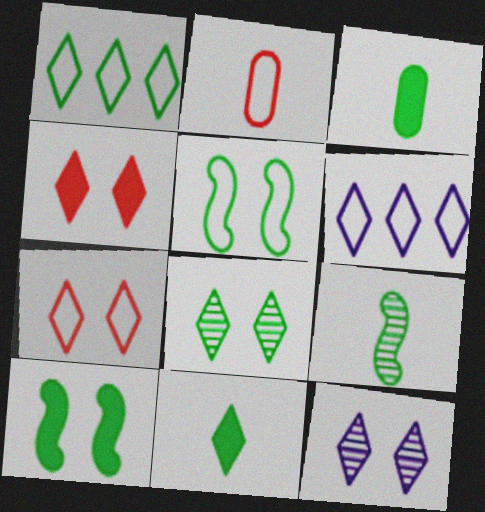[[1, 8, 11], 
[2, 5, 6]]